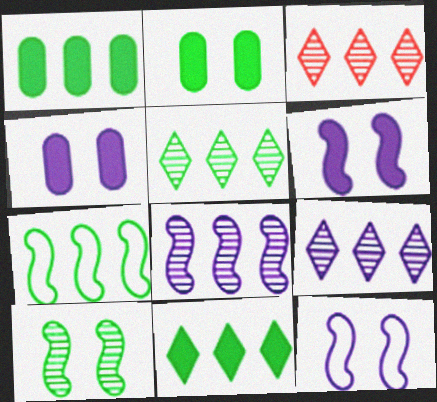[[1, 5, 7], 
[3, 5, 9]]